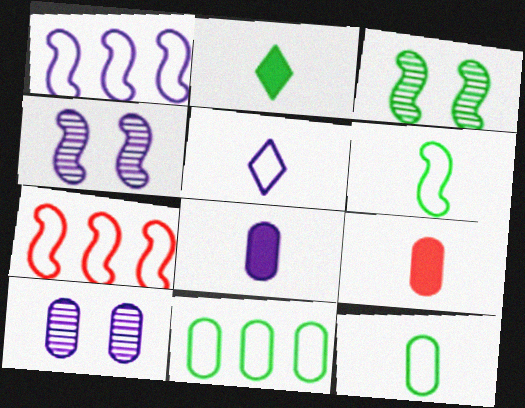[[2, 3, 11], 
[2, 7, 10], 
[9, 10, 11]]